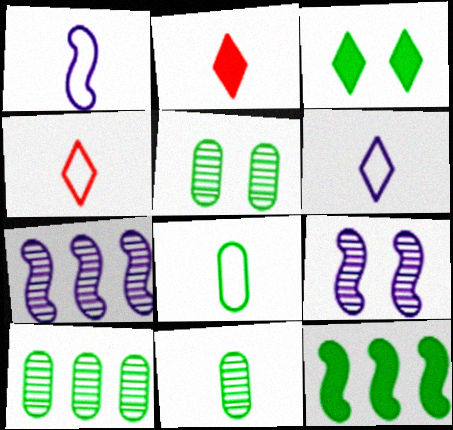[[1, 2, 11], 
[1, 4, 8], 
[5, 10, 11]]